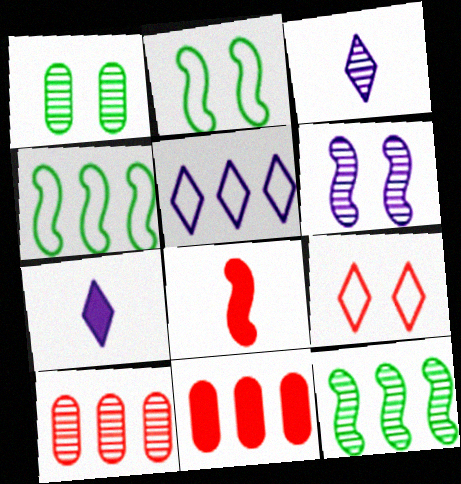[[1, 5, 8], 
[2, 3, 11], 
[2, 7, 10], 
[4, 6, 8], 
[5, 11, 12], 
[8, 9, 10]]